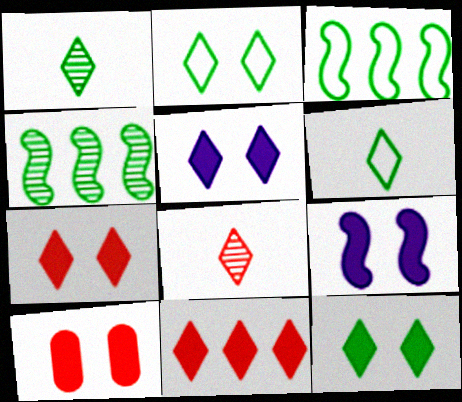[[5, 7, 12], 
[9, 10, 12]]